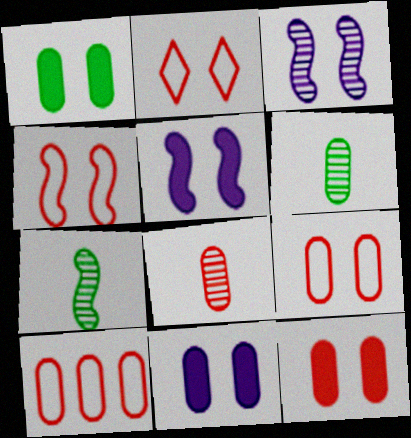[[1, 2, 3], 
[1, 11, 12], 
[2, 4, 9], 
[6, 10, 11], 
[8, 10, 12]]